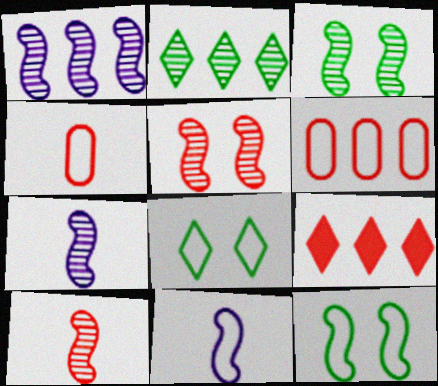[[1, 3, 10], 
[4, 5, 9], 
[6, 8, 11]]